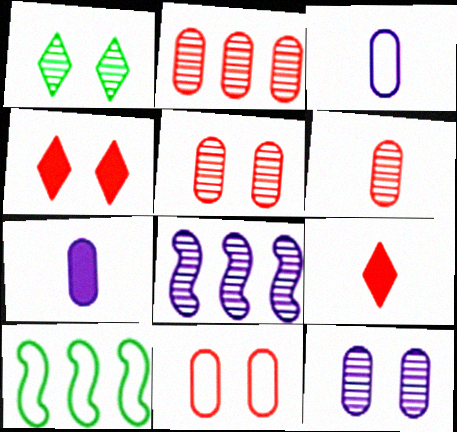[[1, 6, 8], 
[2, 5, 6], 
[9, 10, 12]]